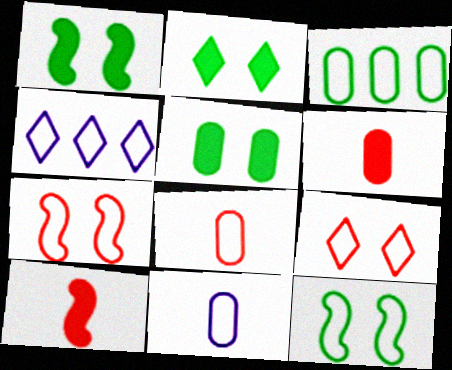[[1, 2, 5], 
[4, 8, 12]]